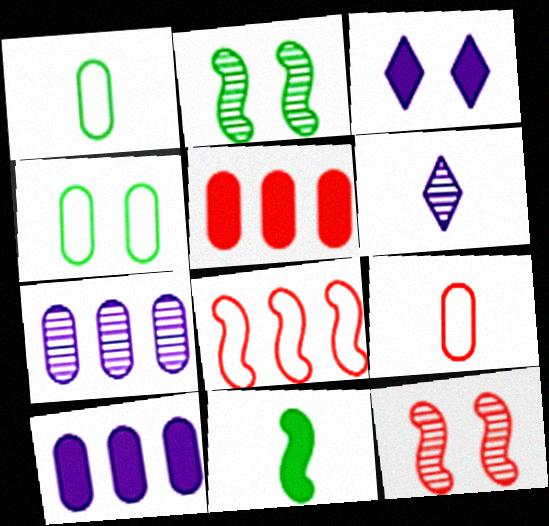[[3, 4, 12], 
[3, 5, 11], 
[6, 9, 11]]